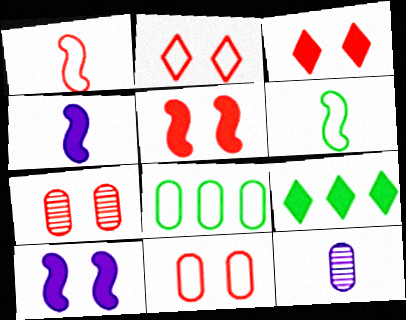[[2, 5, 7]]